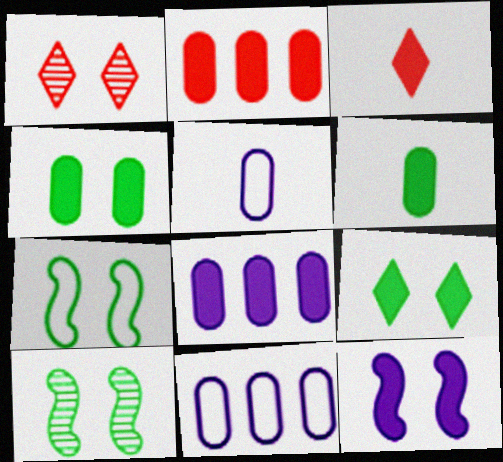[[3, 10, 11]]